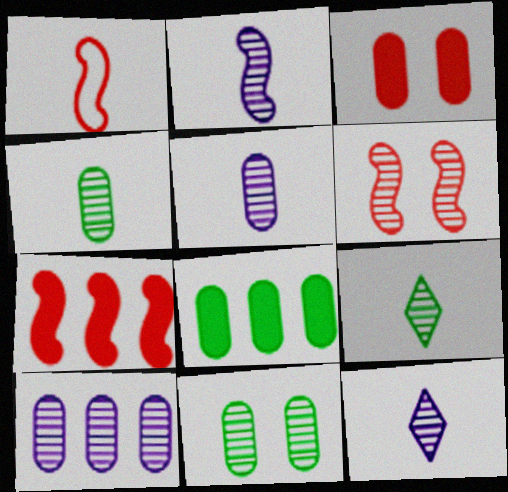[[1, 6, 7], 
[2, 5, 12], 
[6, 9, 10]]